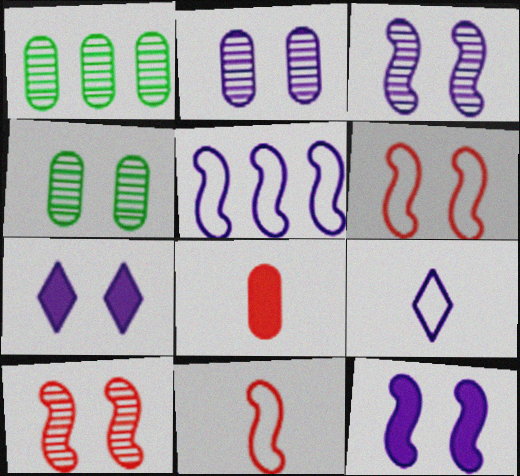[[1, 7, 11], 
[4, 6, 7]]